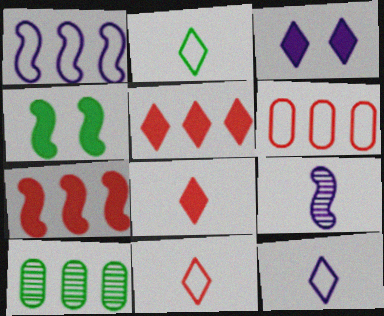[[1, 5, 10], 
[2, 4, 10], 
[2, 11, 12]]